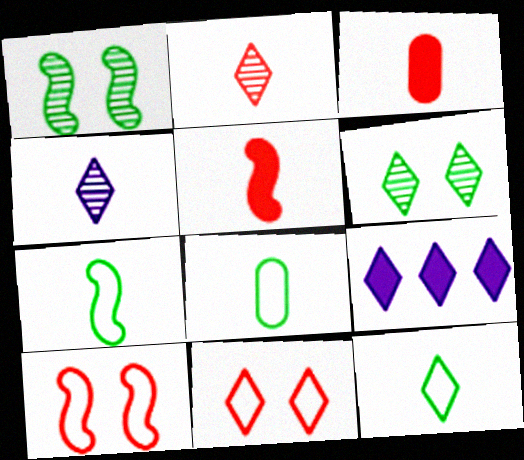[[3, 4, 7], 
[4, 5, 8], 
[7, 8, 12]]